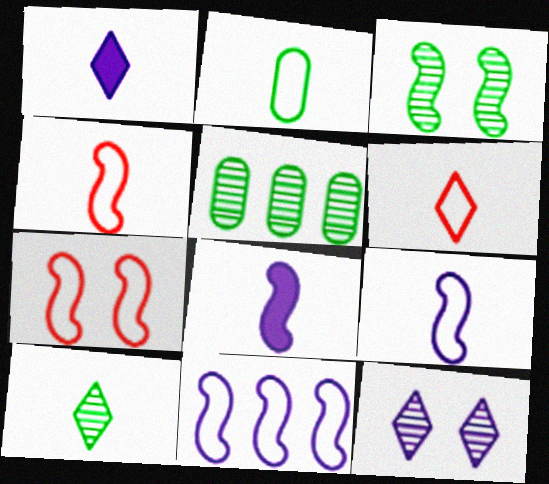[[1, 5, 7], 
[1, 6, 10], 
[2, 6, 9], 
[3, 5, 10]]